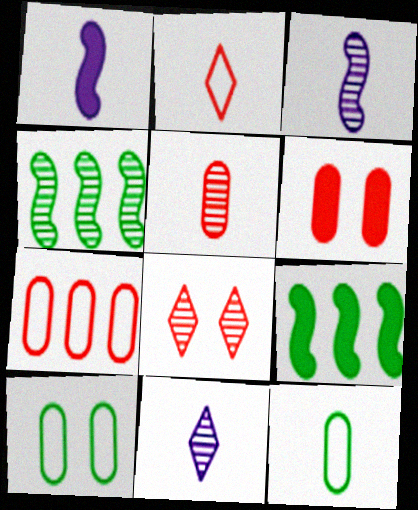[[5, 6, 7]]